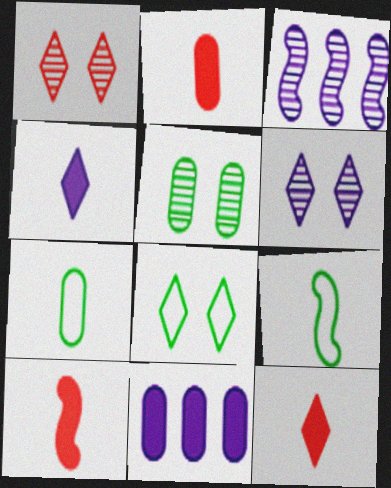[[1, 9, 11], 
[2, 3, 8], 
[2, 10, 12]]